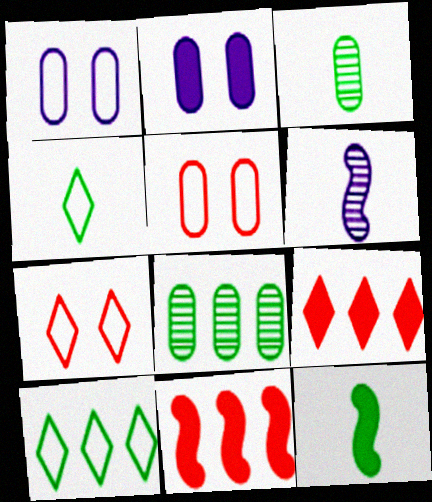[[2, 9, 12], 
[3, 4, 12]]